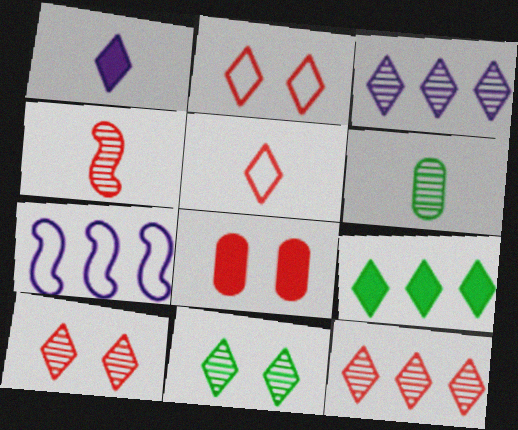[]